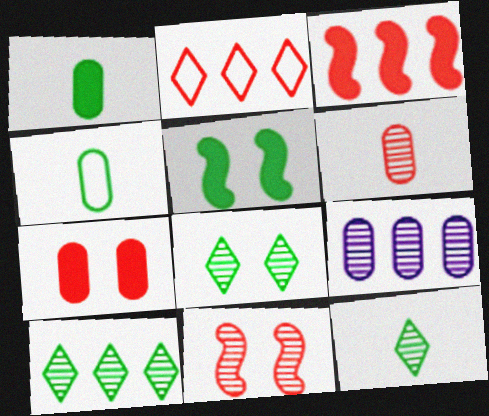[[4, 5, 10], 
[4, 7, 9], 
[8, 10, 12], 
[9, 11, 12]]